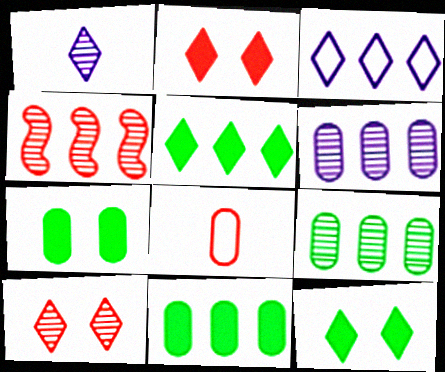[[2, 4, 8], 
[3, 4, 11], 
[6, 7, 8]]